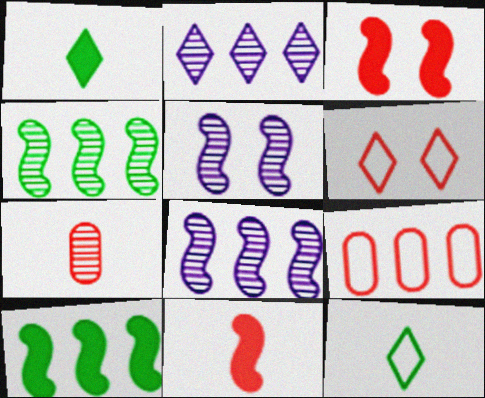[[1, 2, 6], 
[1, 5, 9], 
[2, 9, 10]]